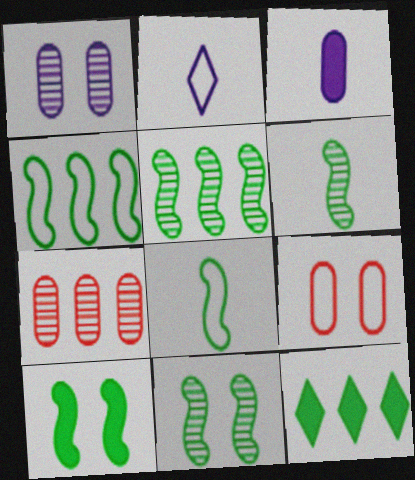[[2, 4, 9], 
[2, 7, 10], 
[4, 6, 10], 
[5, 6, 11], 
[5, 8, 10]]